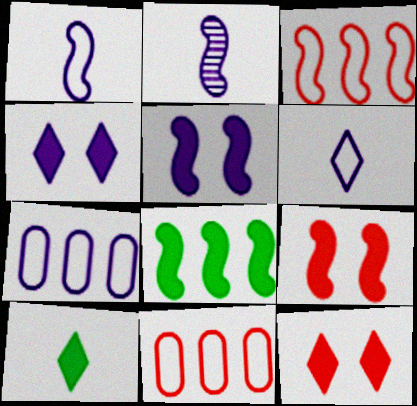[[2, 4, 7]]